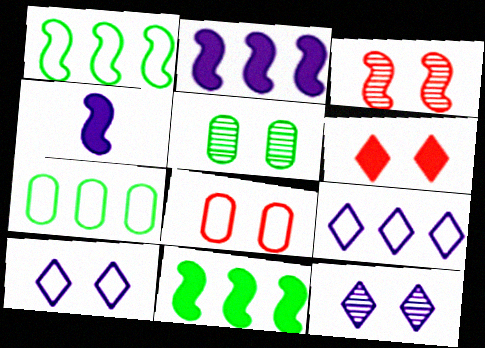[[1, 3, 4], 
[3, 5, 12], 
[3, 6, 8]]